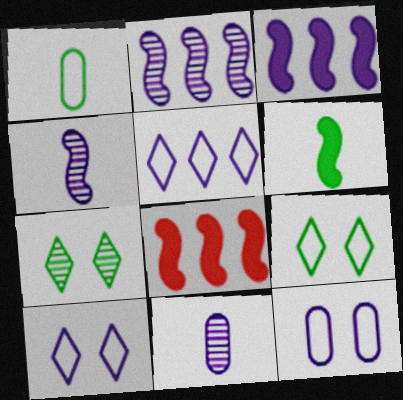[[3, 10, 11], 
[8, 9, 11]]